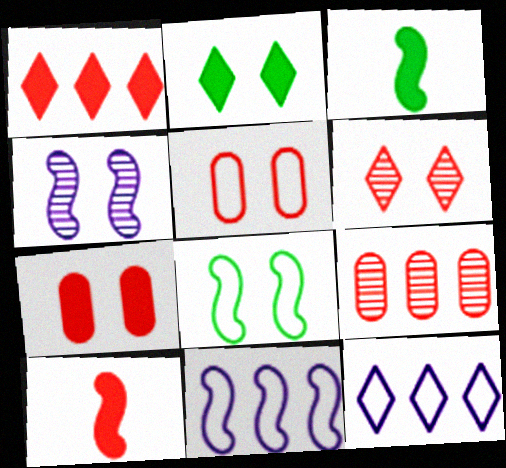[[1, 7, 10], 
[2, 4, 5]]